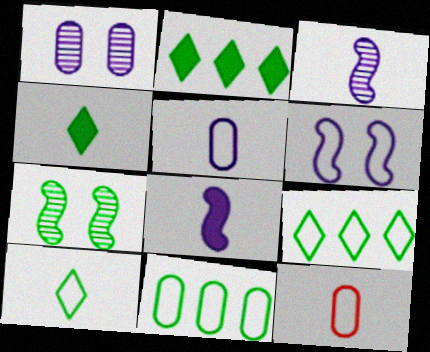[[3, 4, 12], 
[4, 7, 11], 
[6, 9, 12]]